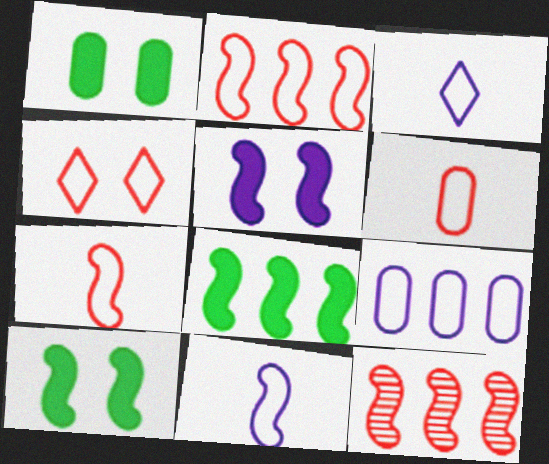[[1, 3, 12], 
[2, 4, 6], 
[10, 11, 12]]